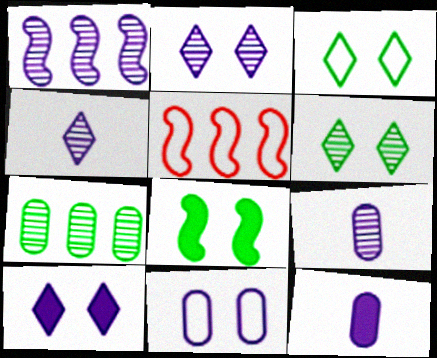[[1, 2, 9], 
[5, 6, 12]]